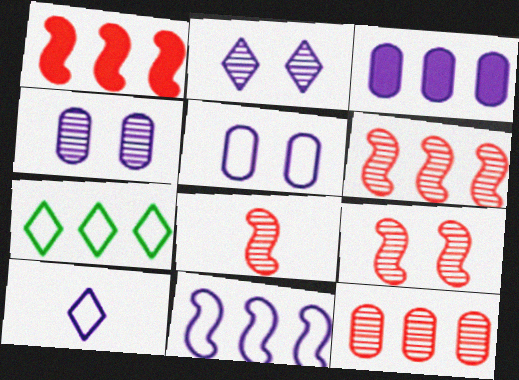[[3, 6, 7], 
[5, 10, 11], 
[6, 8, 9]]